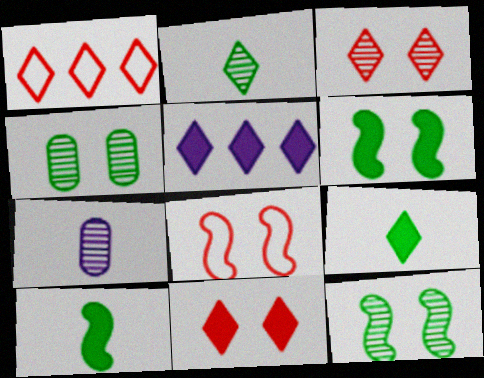[[1, 6, 7], 
[5, 9, 11]]